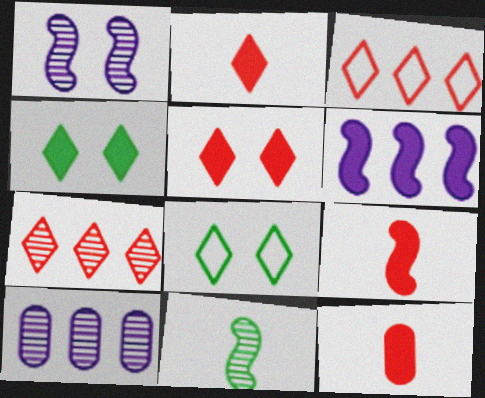[[2, 9, 12], 
[4, 6, 12], 
[8, 9, 10]]